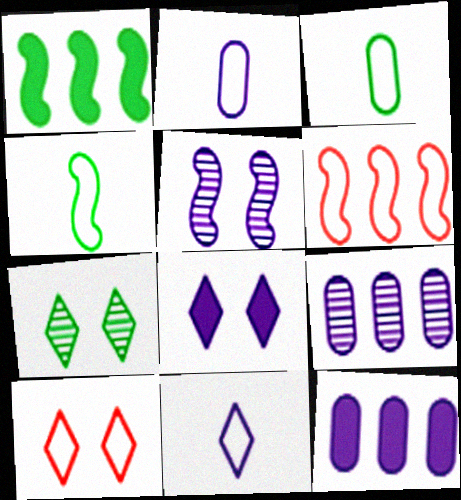[[1, 3, 7], 
[5, 11, 12], 
[7, 8, 10]]